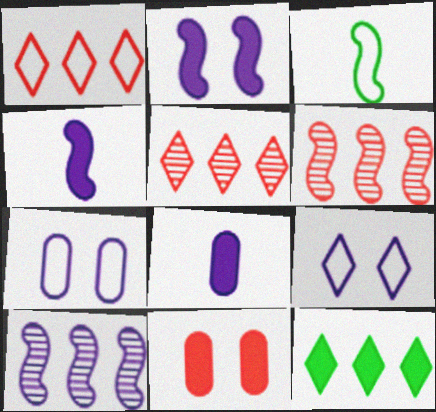[[1, 3, 7], 
[2, 3, 6], 
[4, 11, 12], 
[8, 9, 10]]